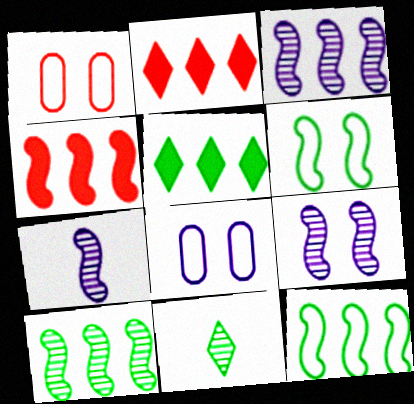[[1, 5, 7], 
[3, 4, 12], 
[3, 7, 9], 
[4, 6, 7], 
[4, 8, 11]]